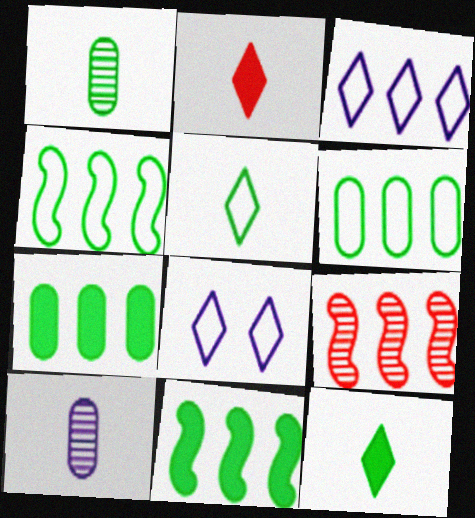[[3, 7, 9]]